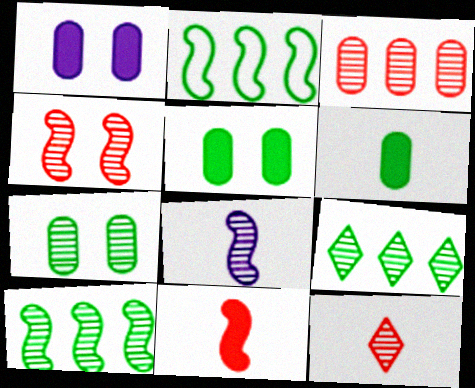[[1, 2, 12], 
[3, 4, 12], 
[4, 8, 10]]